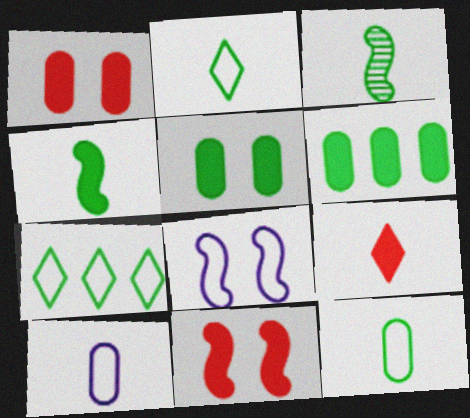[[3, 5, 7], 
[3, 9, 10]]